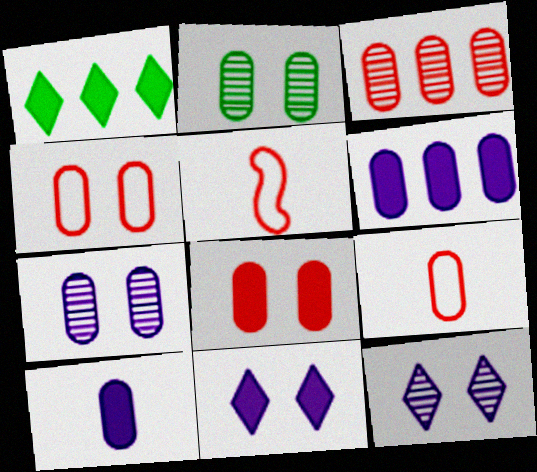[[1, 5, 7], 
[2, 6, 9], 
[3, 8, 9]]